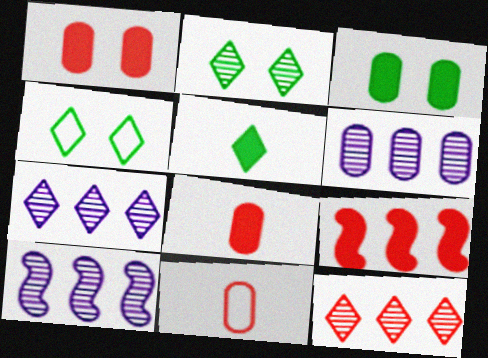[[3, 6, 11], 
[4, 8, 10], 
[6, 7, 10]]